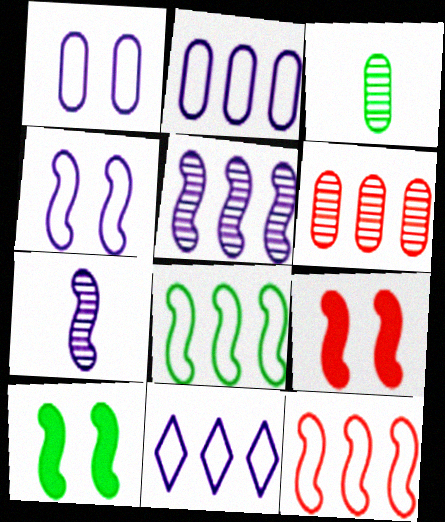[[3, 9, 11], 
[7, 8, 9], 
[7, 10, 12]]